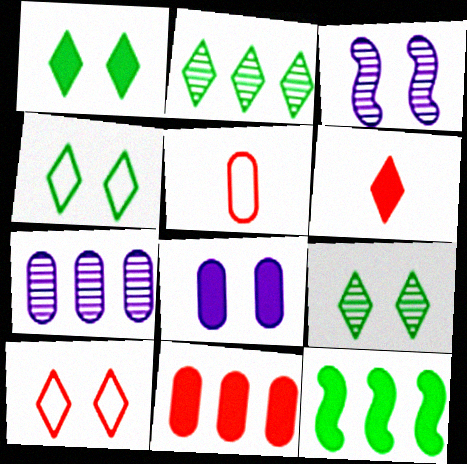[[1, 4, 9], 
[6, 8, 12]]